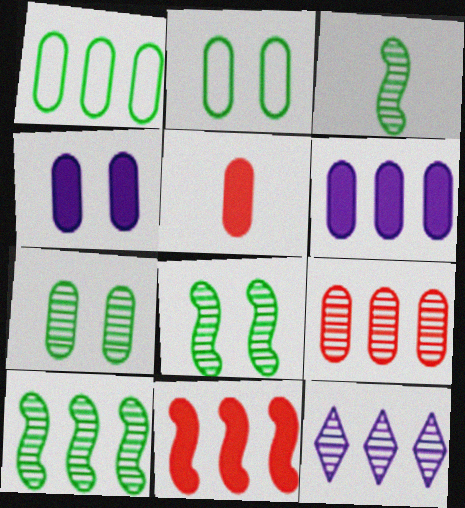[[1, 6, 9], 
[1, 11, 12], 
[3, 8, 10], 
[9, 10, 12]]